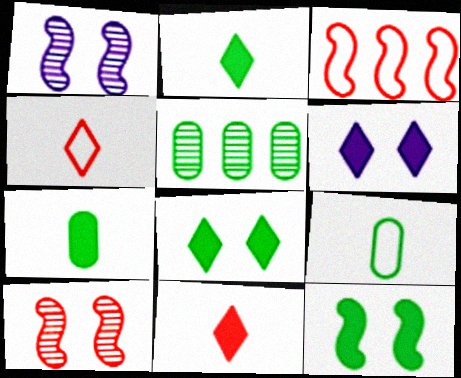[]